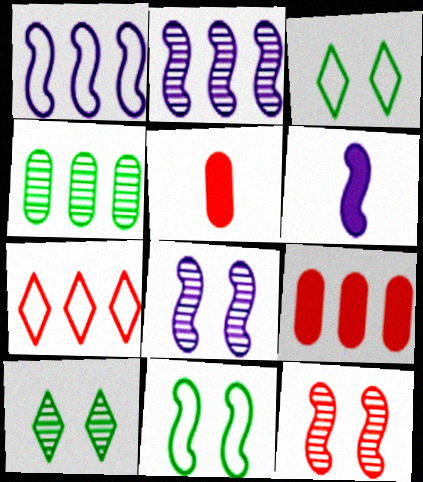[[1, 5, 10], 
[1, 6, 8], 
[2, 3, 5], 
[5, 7, 12]]